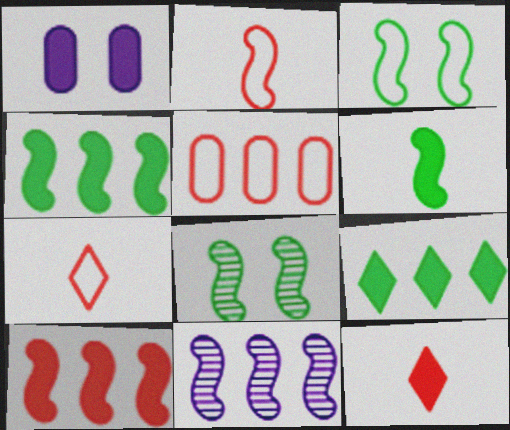[[1, 4, 12], 
[5, 9, 11]]